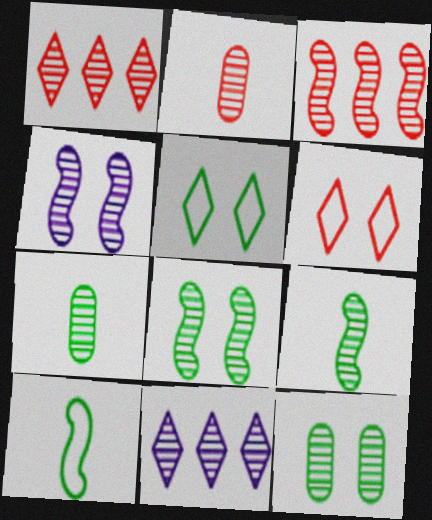[[1, 4, 7], 
[2, 8, 11], 
[3, 4, 9]]